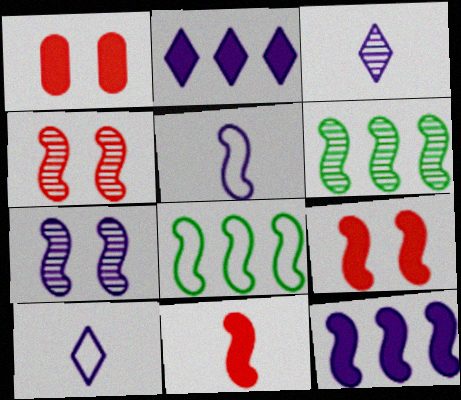[[1, 3, 8], 
[1, 6, 10], 
[5, 6, 9], 
[5, 7, 12], 
[7, 8, 11]]